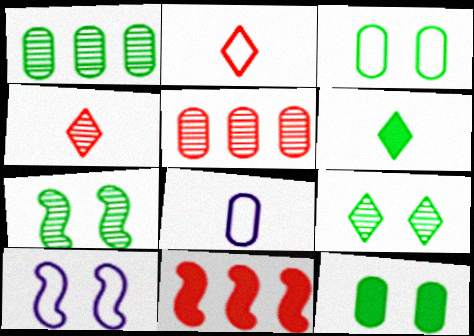[[5, 6, 10], 
[5, 8, 12], 
[8, 9, 11]]